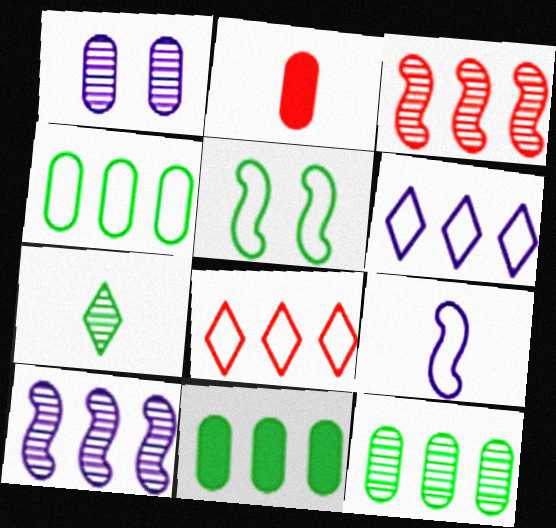[[1, 2, 4], 
[1, 3, 7], 
[2, 7, 9], 
[3, 6, 11], 
[4, 11, 12], 
[5, 7, 11], 
[8, 10, 11]]